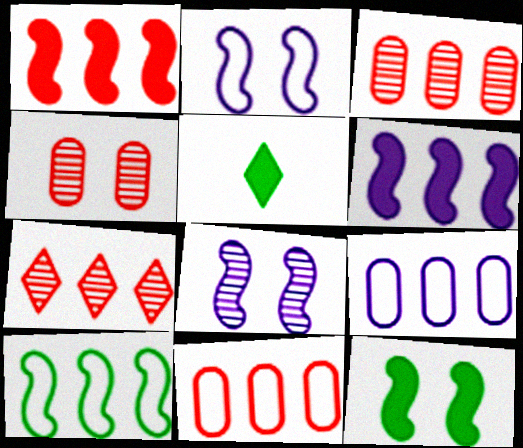[[1, 7, 11], 
[2, 3, 5], 
[5, 8, 11]]